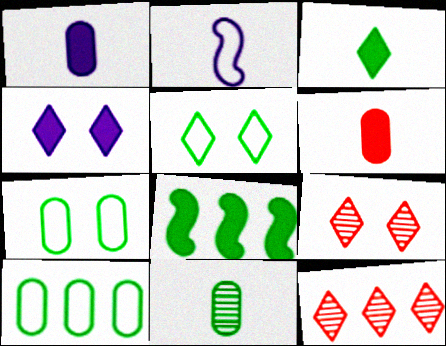[[4, 5, 9], 
[4, 6, 8], 
[5, 8, 11]]